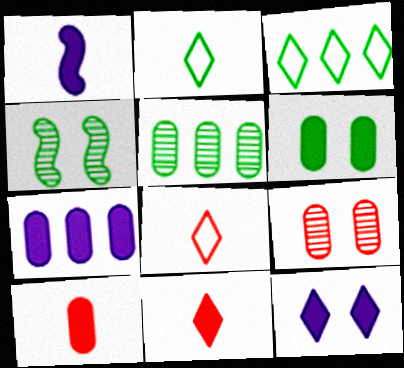[[1, 3, 9], 
[1, 7, 12], 
[4, 7, 8], 
[6, 7, 10]]